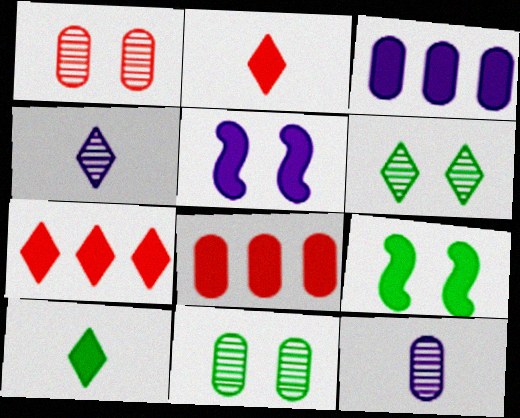[[2, 3, 9], 
[5, 8, 10]]